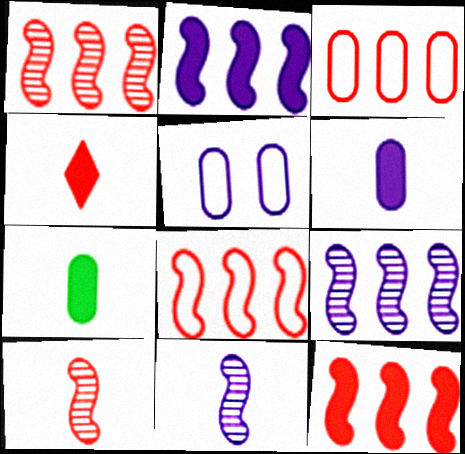[[1, 8, 12]]